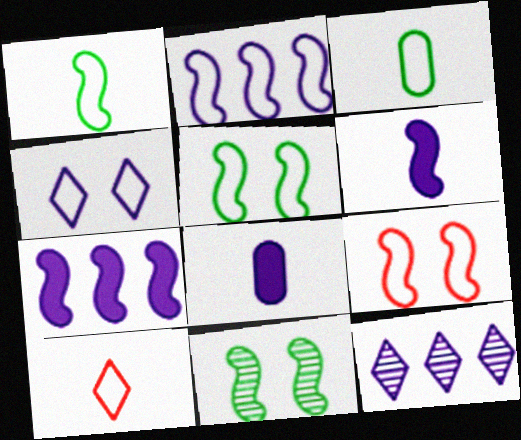[[1, 2, 9]]